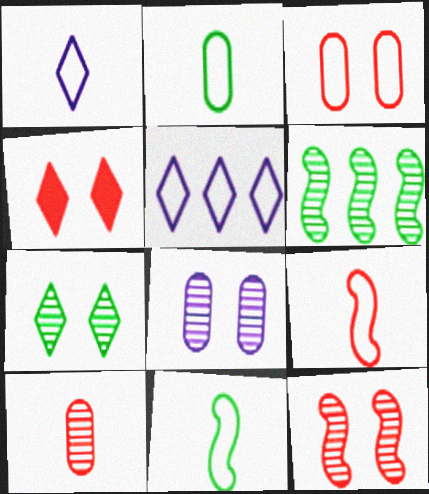[[1, 2, 9], 
[3, 4, 12], 
[3, 5, 11], 
[7, 8, 12]]